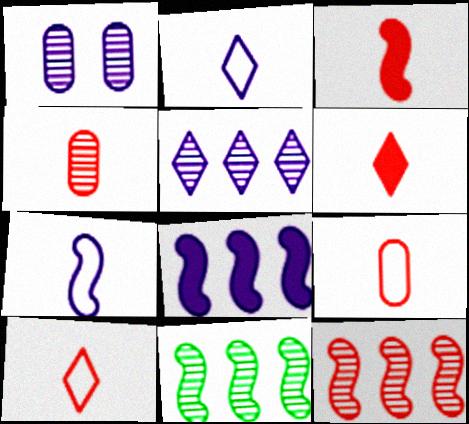[[1, 2, 8], 
[3, 4, 10]]